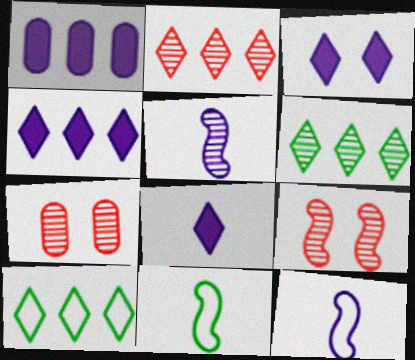[[2, 4, 10], 
[3, 4, 8], 
[4, 7, 11], 
[5, 6, 7]]